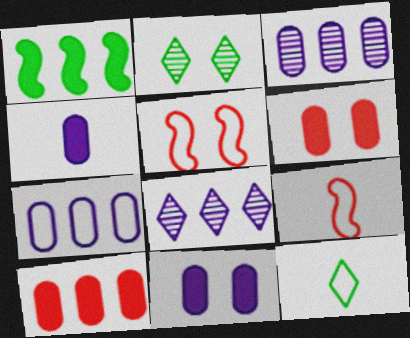[[2, 5, 11], 
[5, 7, 12]]